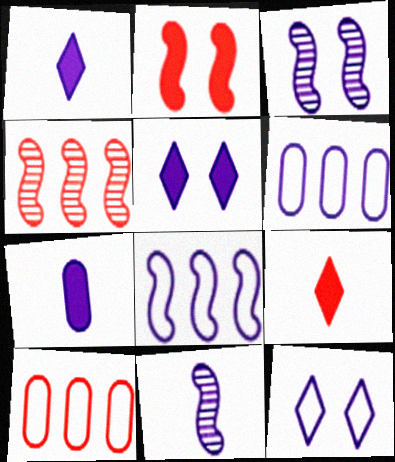[[1, 3, 6], 
[5, 6, 11]]